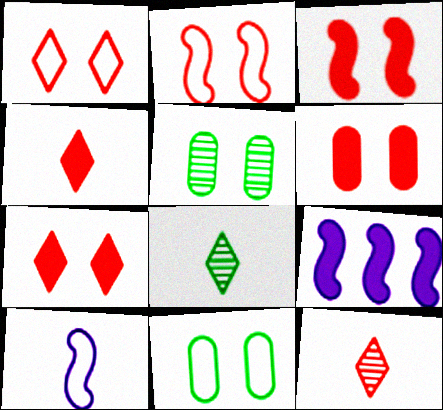[[3, 6, 7], 
[9, 11, 12]]